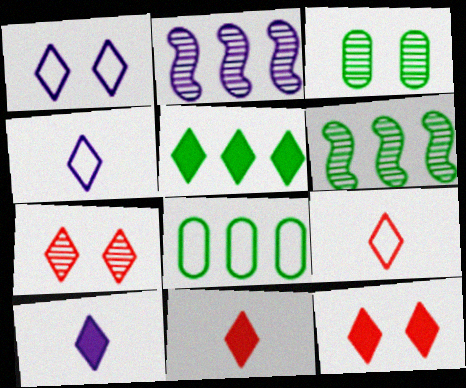[[4, 5, 7], 
[5, 6, 8], 
[5, 10, 12]]